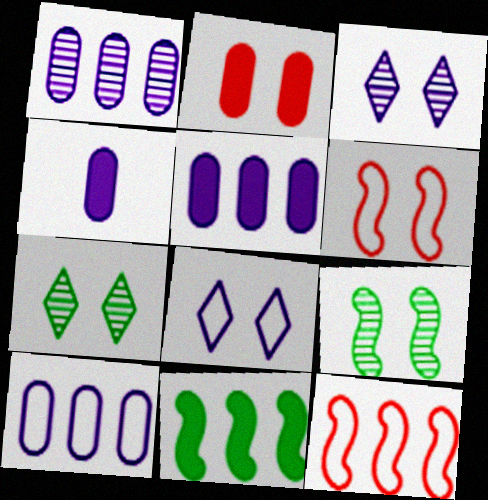[[1, 5, 10], 
[2, 8, 9], 
[4, 7, 12]]